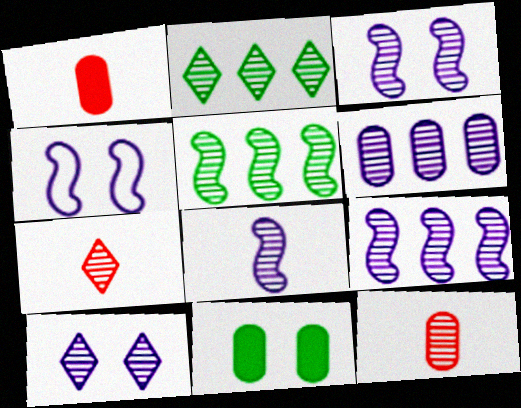[[1, 2, 4], 
[2, 3, 12], 
[2, 7, 10], 
[3, 8, 9], 
[5, 10, 12], 
[6, 8, 10]]